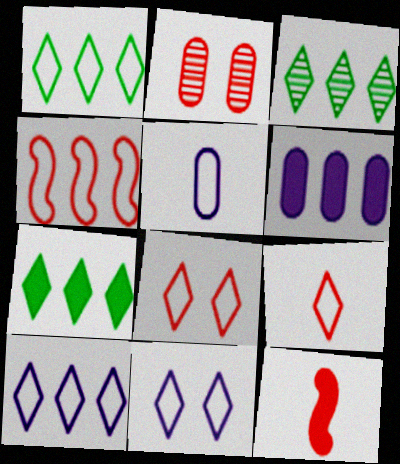[[1, 3, 7], 
[1, 9, 11], 
[3, 4, 6]]